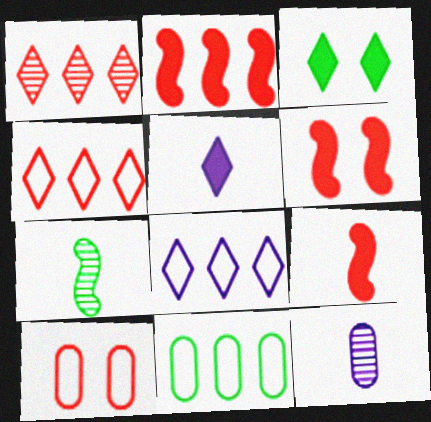[[1, 9, 10], 
[2, 6, 9], 
[3, 7, 11]]